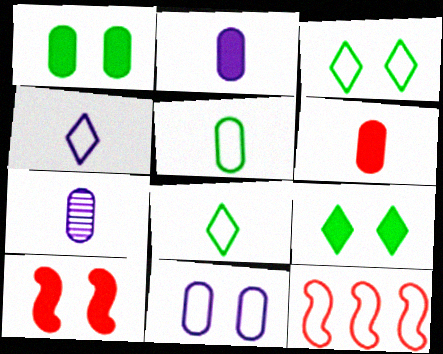[[5, 6, 7], 
[7, 9, 12], 
[8, 11, 12]]